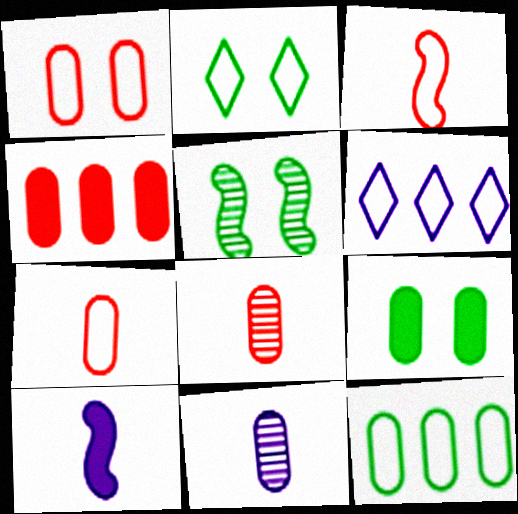[[1, 4, 8], 
[2, 5, 9]]